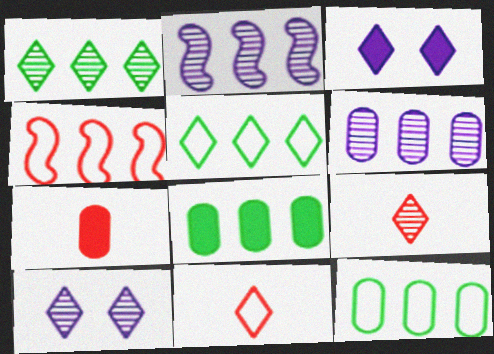[[1, 3, 11], 
[1, 9, 10], 
[3, 5, 9]]